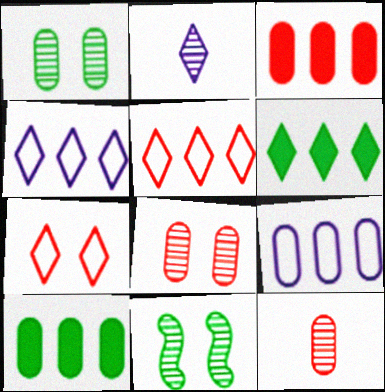[[2, 6, 7]]